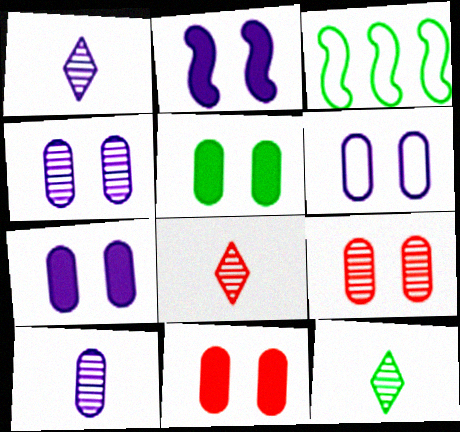[[1, 3, 11], 
[1, 8, 12], 
[3, 5, 12], 
[3, 7, 8], 
[4, 6, 7], 
[5, 6, 9], 
[5, 7, 11]]